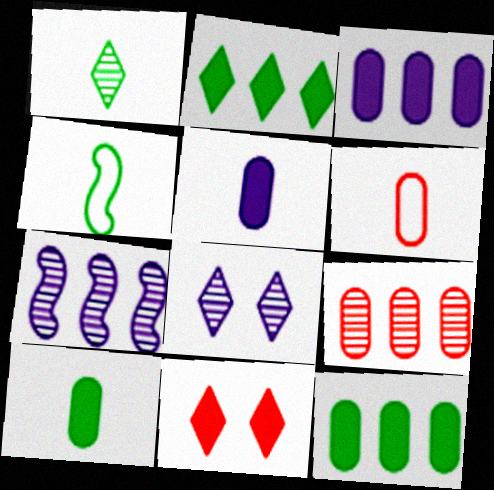[[1, 4, 10]]